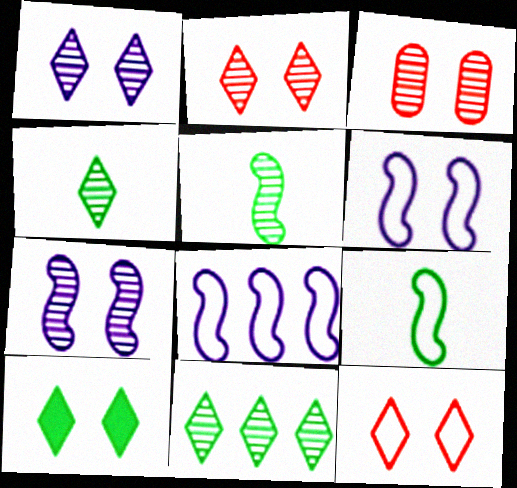[[1, 10, 12], 
[3, 6, 10]]